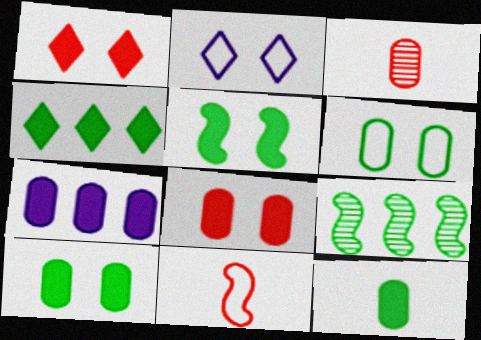[[3, 6, 7], 
[4, 5, 12], 
[7, 8, 12]]